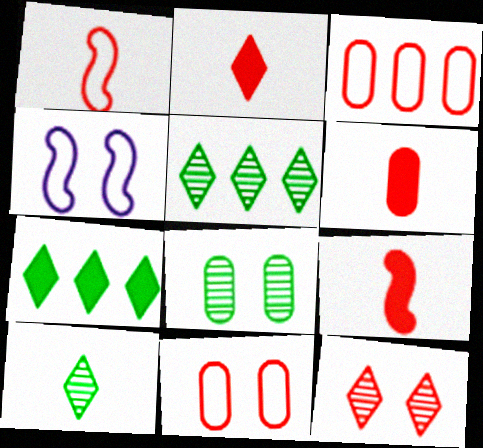[[2, 6, 9], 
[3, 9, 12], 
[4, 5, 6]]